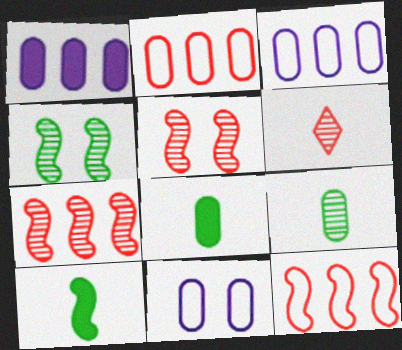[]